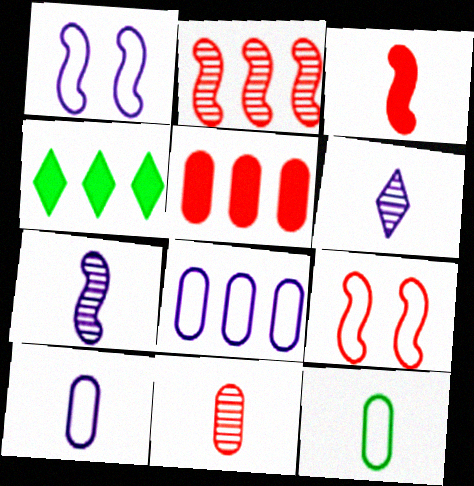[[1, 4, 11], 
[2, 3, 9], 
[2, 4, 8], 
[3, 6, 12]]